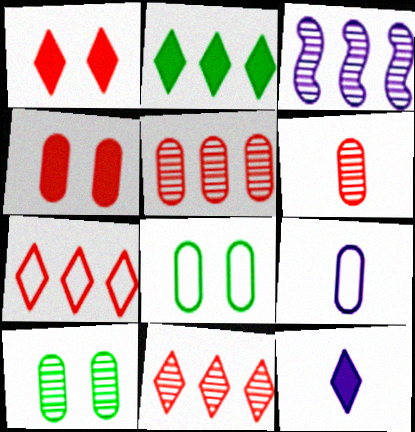[[1, 2, 12]]